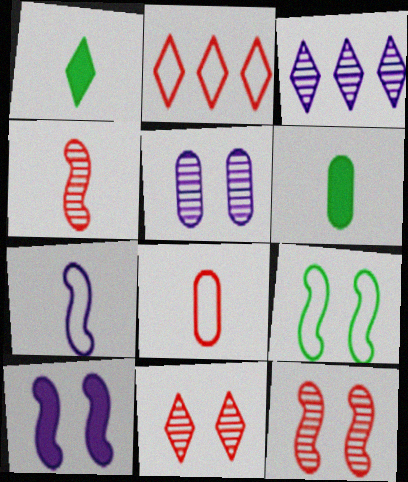[[9, 10, 12]]